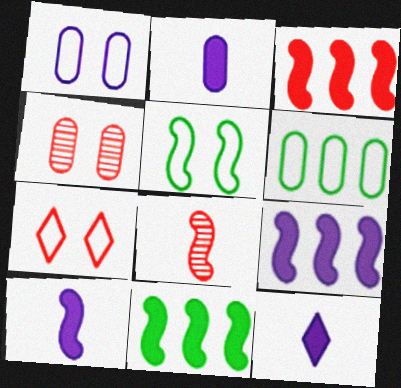[[1, 5, 7], 
[2, 4, 6], 
[2, 10, 12], 
[3, 9, 11], 
[5, 8, 9]]